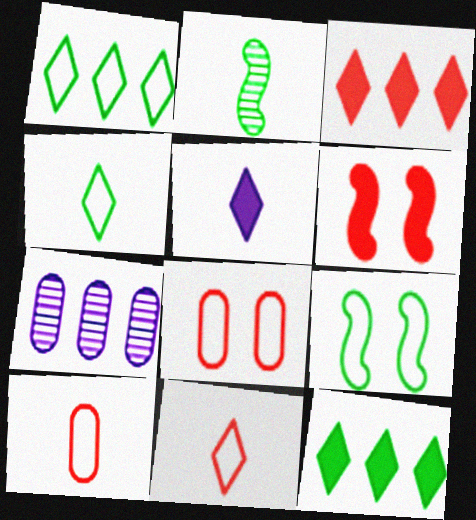[[2, 5, 10], 
[4, 6, 7]]